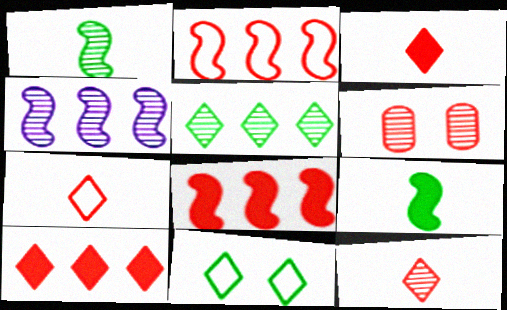[[2, 3, 6], 
[3, 7, 12], 
[6, 7, 8]]